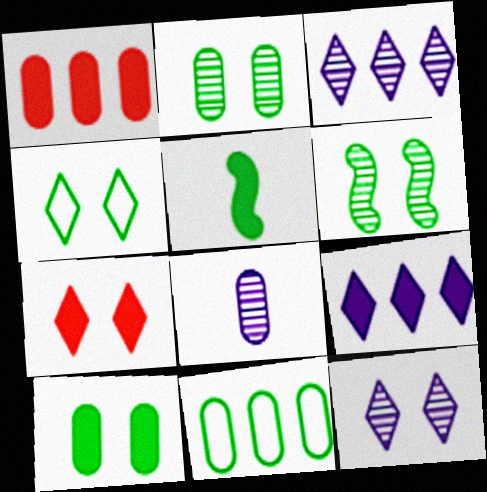[[4, 6, 10], 
[4, 7, 12]]